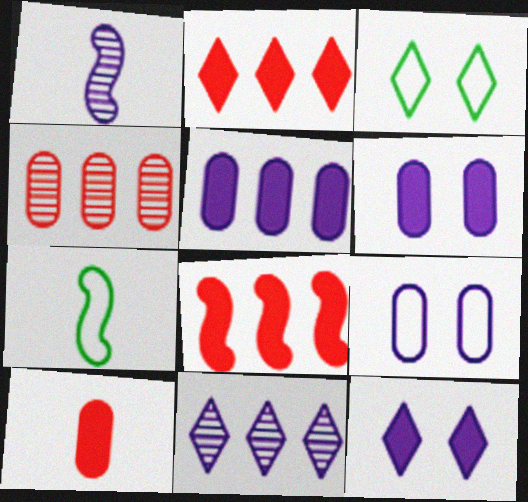[[4, 7, 12]]